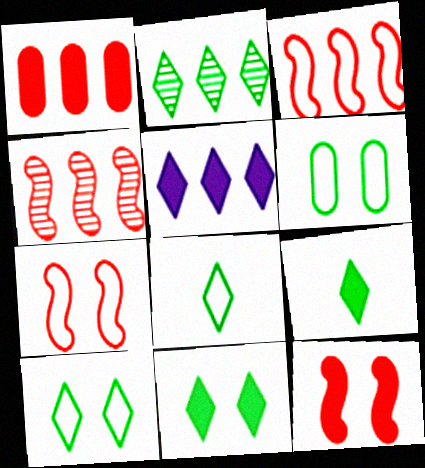[[2, 8, 11], 
[2, 9, 10]]